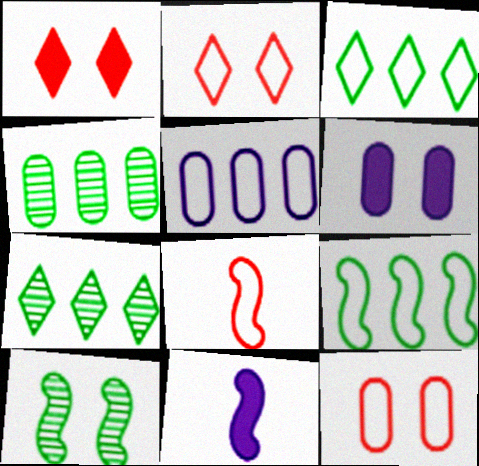[[2, 4, 11], 
[2, 6, 10], 
[6, 7, 8], 
[7, 11, 12]]